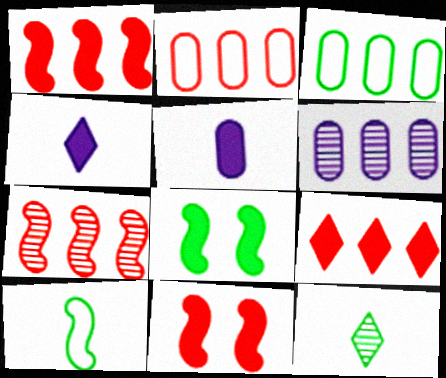[[2, 7, 9], 
[3, 8, 12], 
[5, 8, 9]]